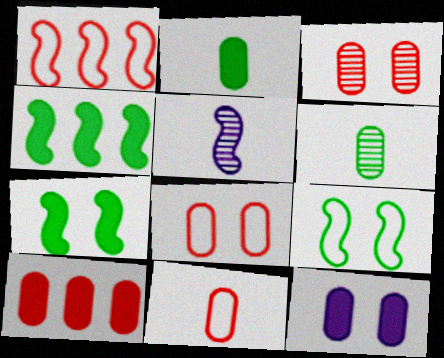[[1, 5, 7], 
[2, 10, 12], 
[3, 10, 11]]